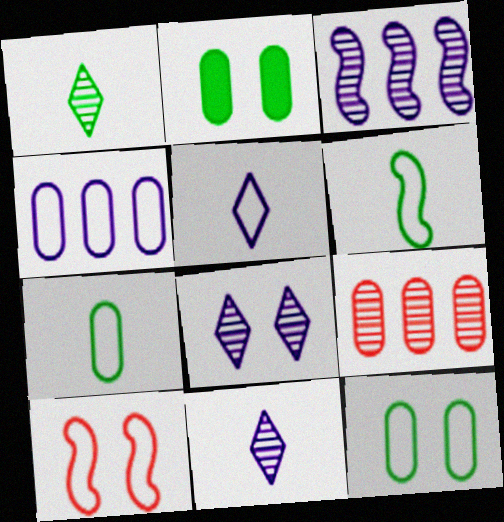[[2, 8, 10]]